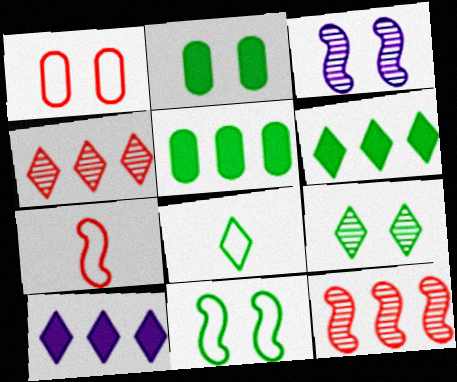[[2, 9, 11], 
[6, 8, 9]]